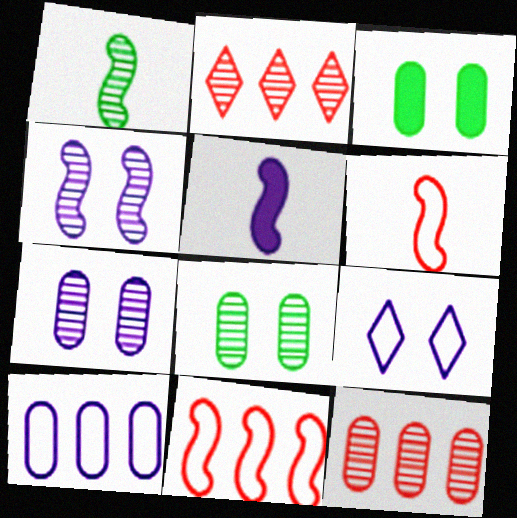[[1, 2, 7], 
[1, 5, 6]]